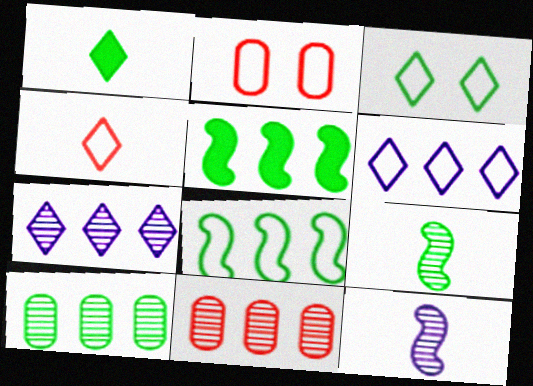[[3, 4, 6], 
[5, 6, 11]]